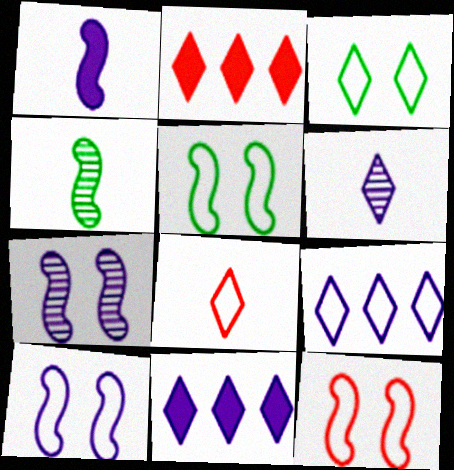[[2, 3, 6], 
[3, 8, 9], 
[5, 10, 12]]